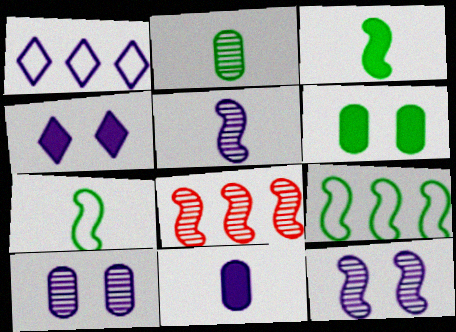[[1, 11, 12]]